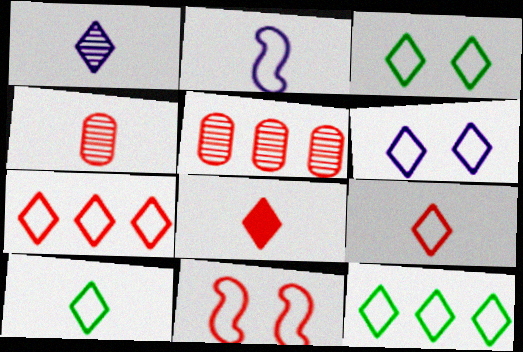[[1, 8, 10], 
[3, 10, 12], 
[5, 8, 11], 
[6, 7, 10], 
[6, 9, 12]]